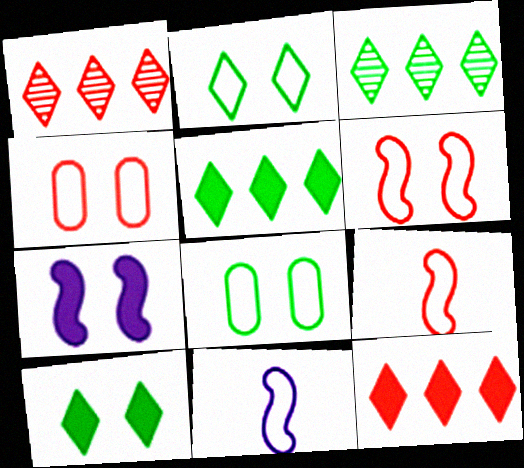[]